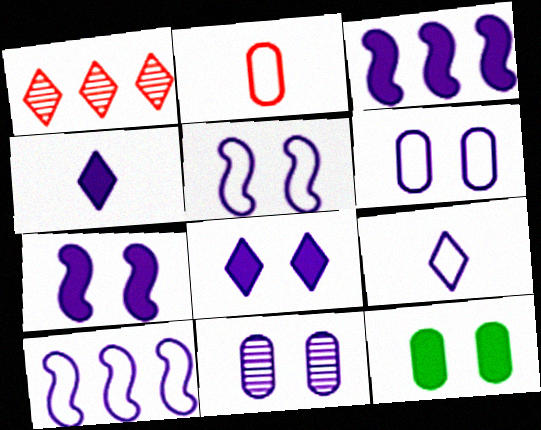[[3, 9, 11], 
[4, 10, 11], 
[5, 8, 11], 
[6, 9, 10]]